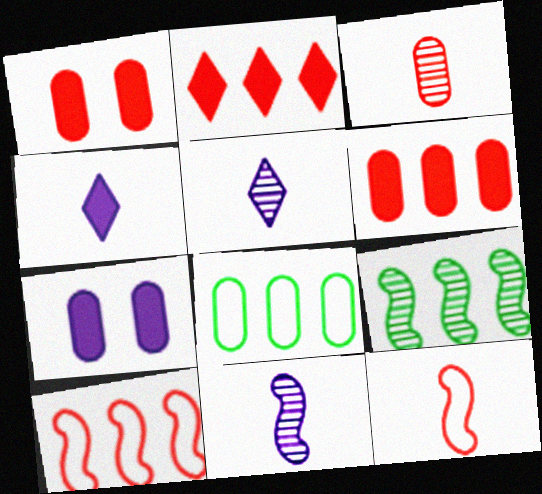[[3, 7, 8]]